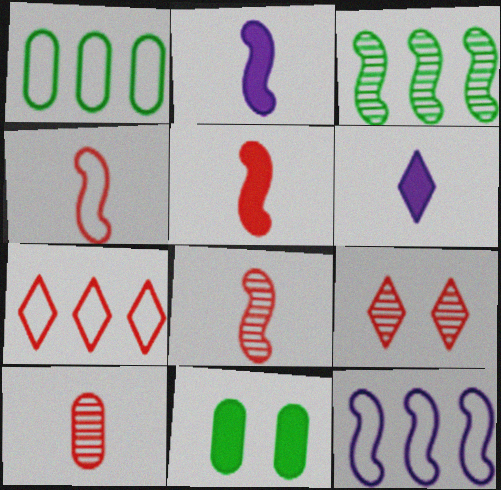[[1, 2, 9], 
[1, 7, 12], 
[4, 5, 8]]